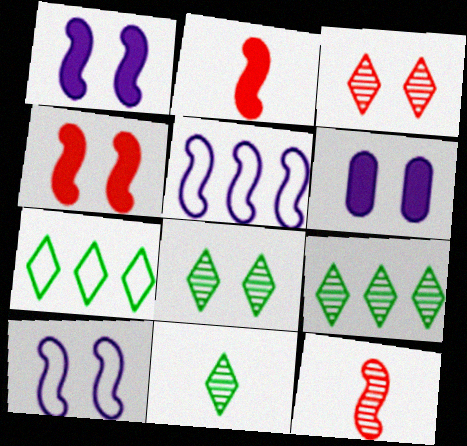[[6, 7, 12], 
[8, 9, 11]]